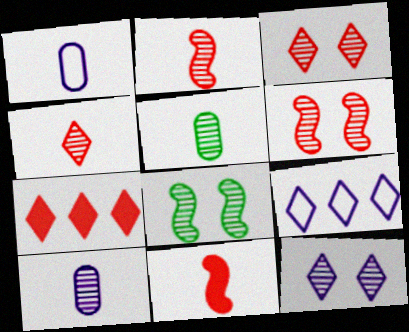[[1, 7, 8]]